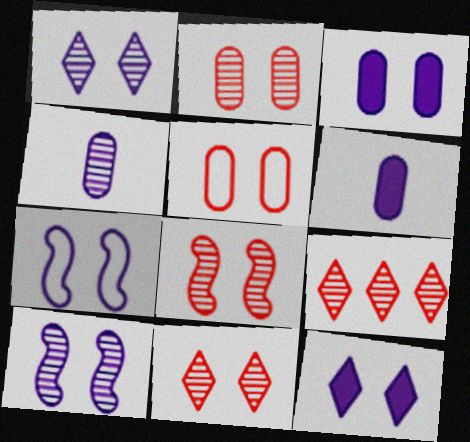[[1, 3, 7], 
[2, 8, 11]]